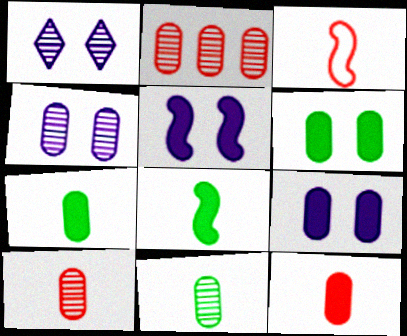[[2, 4, 11]]